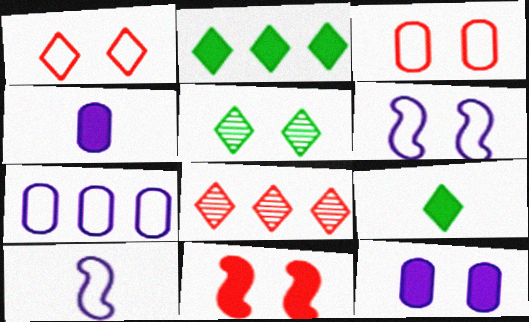[[2, 4, 11]]